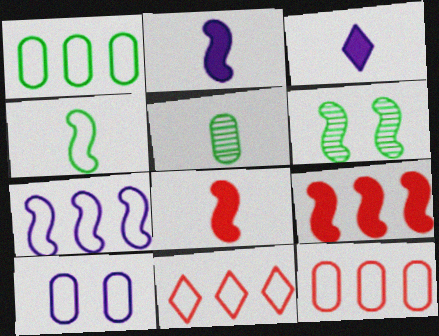[[1, 7, 11], 
[3, 6, 12], 
[4, 10, 11], 
[6, 7, 8]]